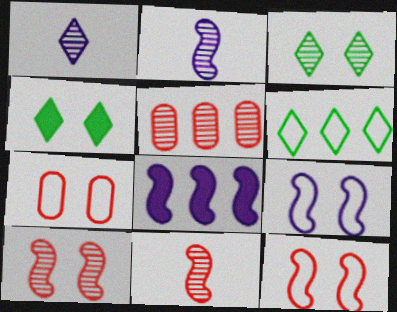[[2, 3, 5], 
[2, 8, 9], 
[5, 6, 8]]